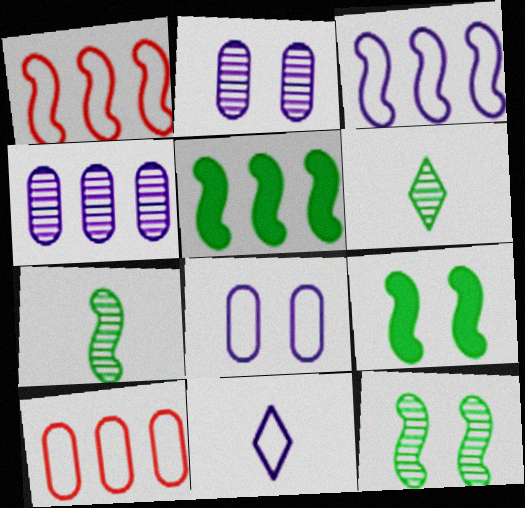[[3, 8, 11]]